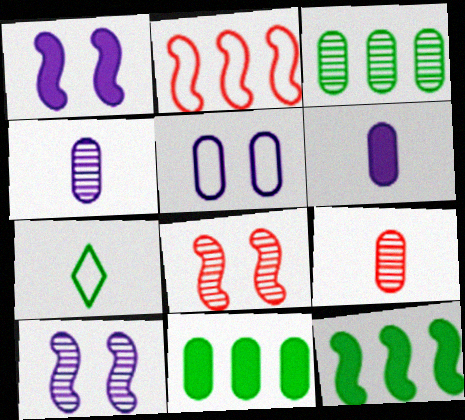[[2, 5, 7], 
[5, 9, 11]]